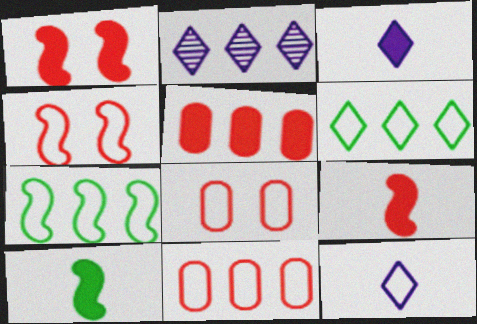[[2, 5, 7], 
[2, 8, 10], 
[7, 8, 12]]